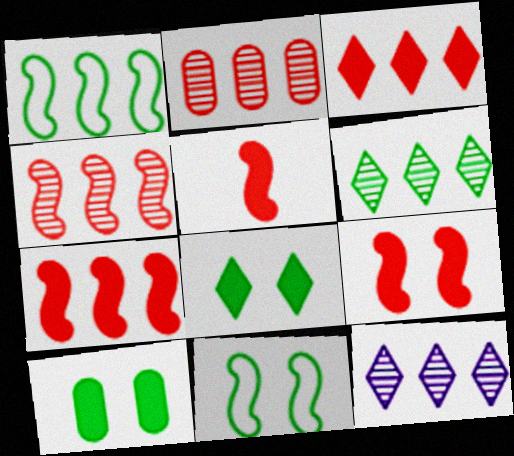[[5, 7, 9]]